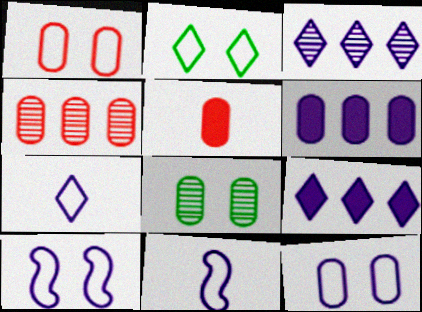[[1, 2, 10], 
[1, 4, 5]]